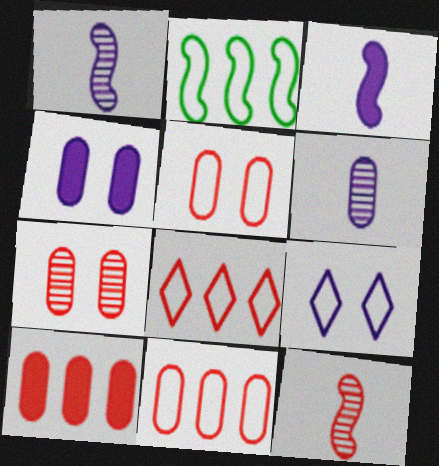[]